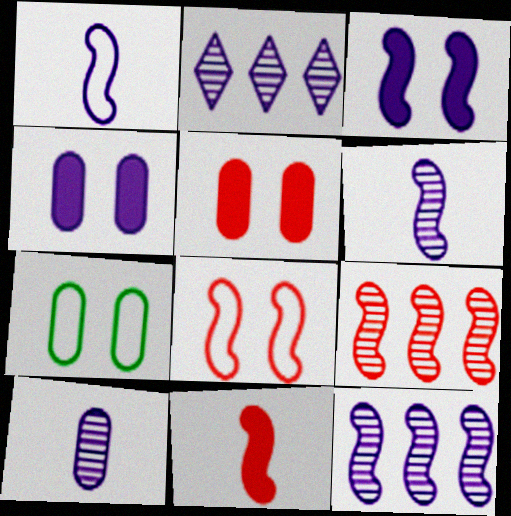[[1, 2, 4], 
[1, 3, 12], 
[2, 7, 11], 
[8, 9, 11]]